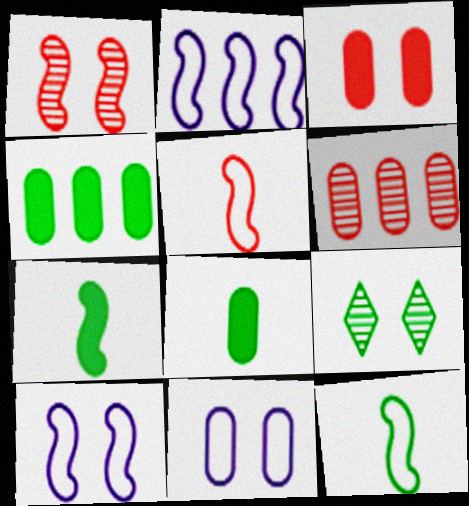[[1, 2, 7], 
[3, 9, 10], 
[4, 9, 12], 
[6, 8, 11]]